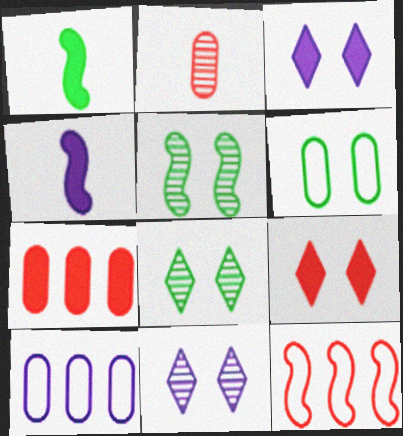[[1, 3, 7], 
[2, 9, 12], 
[4, 5, 12], 
[4, 10, 11]]